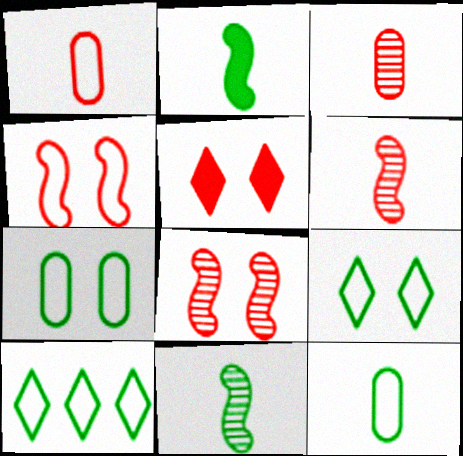[]